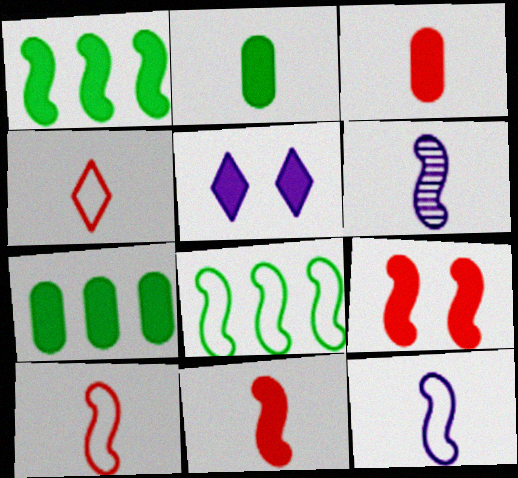[[1, 3, 5], 
[2, 4, 6], 
[5, 7, 11], 
[6, 8, 9]]